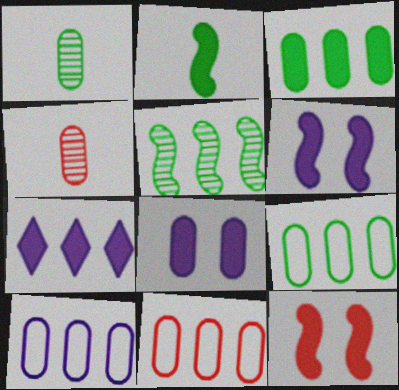[[1, 8, 11], 
[4, 8, 9], 
[5, 7, 11], 
[9, 10, 11]]